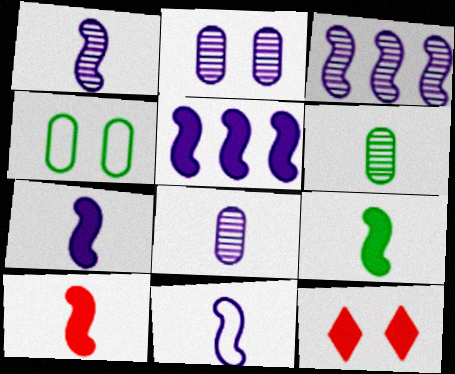[[1, 7, 11], 
[7, 9, 10]]